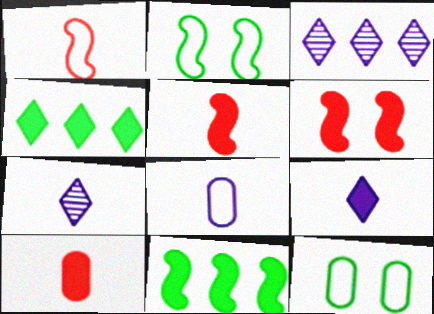[[2, 3, 10], 
[3, 5, 12]]